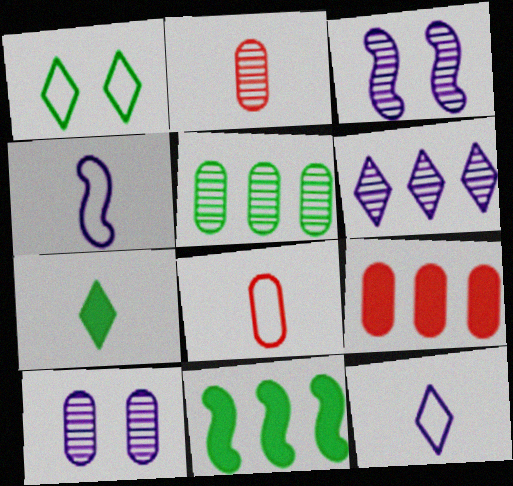[[2, 4, 7], 
[2, 5, 10]]